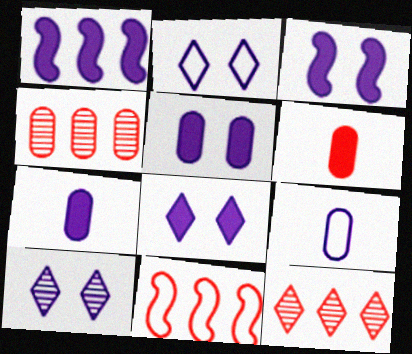[[1, 7, 8], 
[1, 9, 10], 
[2, 8, 10], 
[3, 5, 8]]